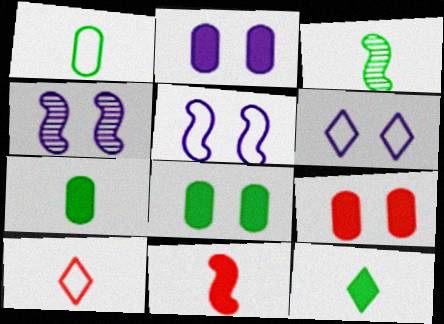[[1, 3, 12], 
[2, 4, 6], 
[2, 8, 9]]